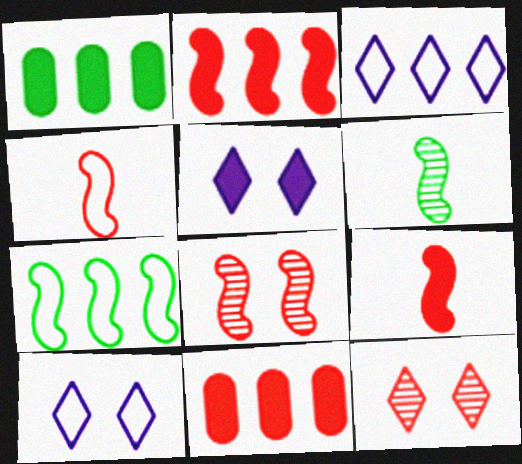[[1, 5, 9], 
[2, 4, 8], 
[4, 11, 12], 
[6, 10, 11]]